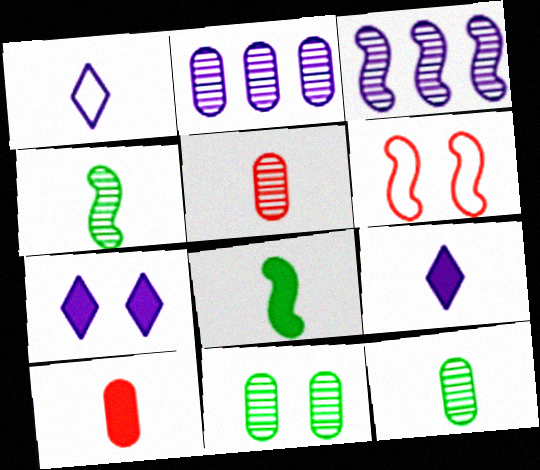[[1, 4, 10], 
[1, 5, 8], 
[2, 5, 11], 
[3, 6, 8], 
[6, 7, 11], 
[8, 9, 10]]